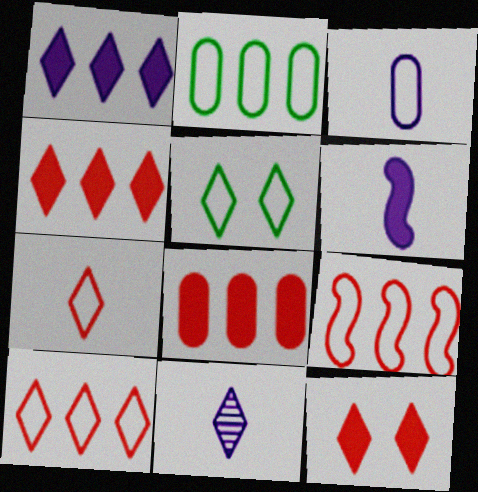[[3, 5, 9], 
[3, 6, 11], 
[4, 5, 11]]